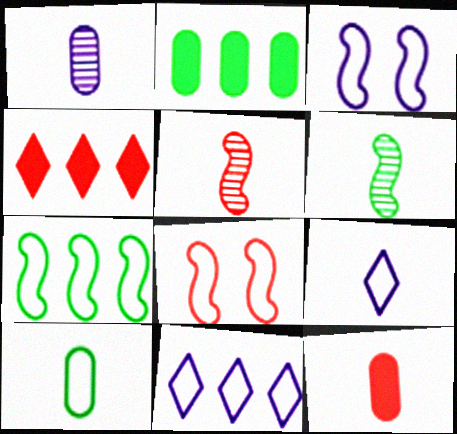[[1, 10, 12], 
[6, 9, 12], 
[8, 10, 11]]